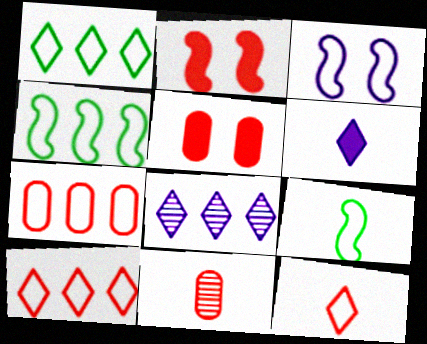[[2, 10, 11], 
[5, 7, 11], 
[5, 8, 9], 
[6, 9, 11]]